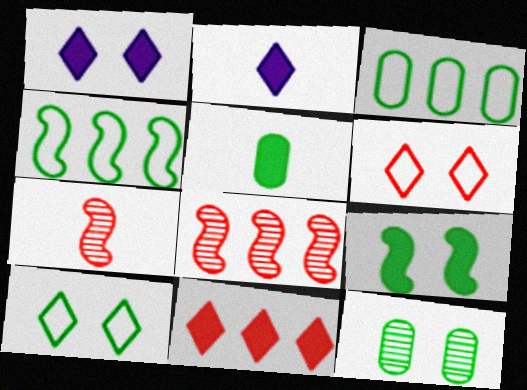[[1, 3, 7], 
[3, 5, 12], 
[9, 10, 12]]